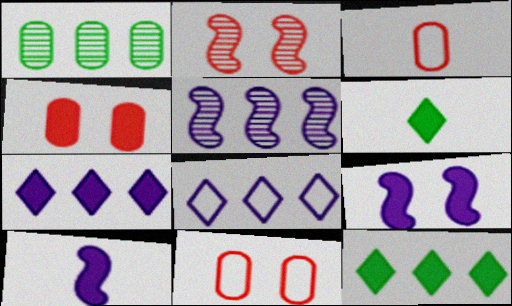[[4, 10, 12], 
[5, 6, 11]]